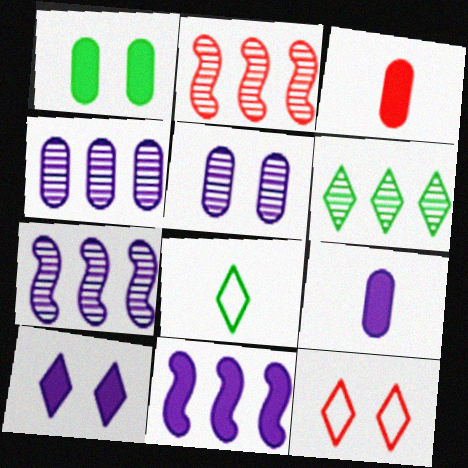[[2, 3, 12], 
[2, 4, 6], 
[9, 10, 11]]